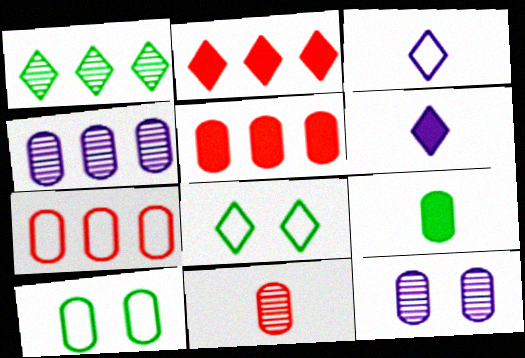[[7, 9, 12]]